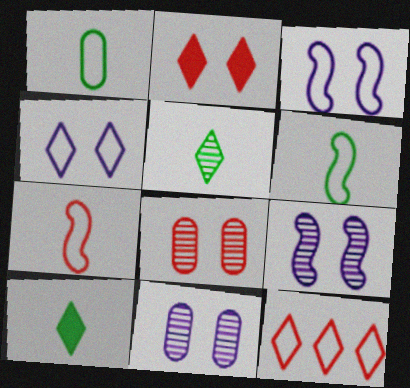[[1, 3, 12]]